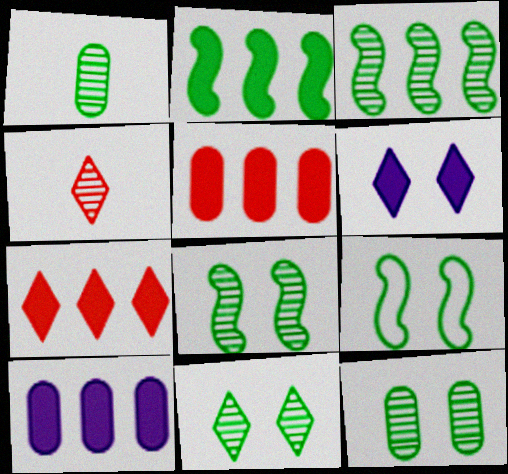[[1, 3, 11], 
[2, 7, 10], 
[4, 9, 10], 
[8, 11, 12]]